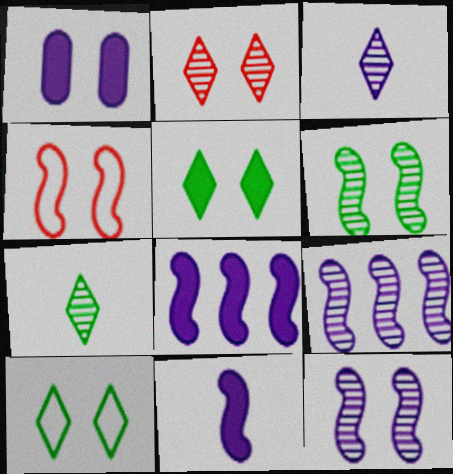[]